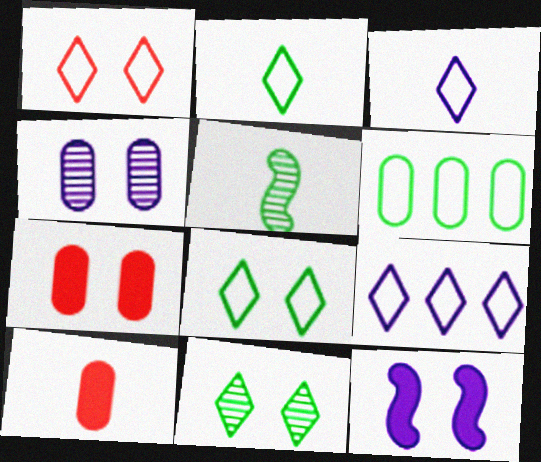[[1, 2, 9], 
[3, 5, 10], 
[4, 6, 10], 
[5, 7, 9]]